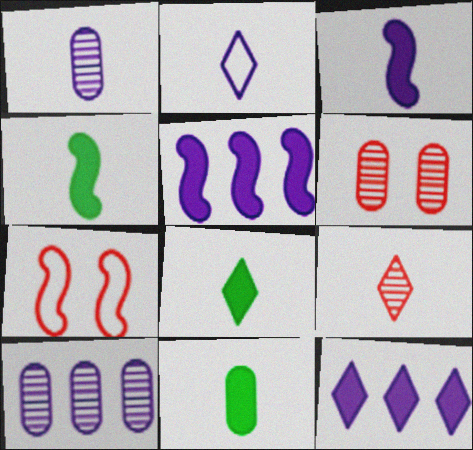[[1, 2, 3], 
[2, 8, 9], 
[4, 8, 11], 
[7, 8, 10]]